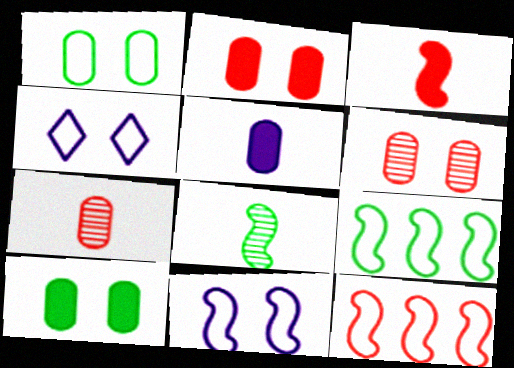[]